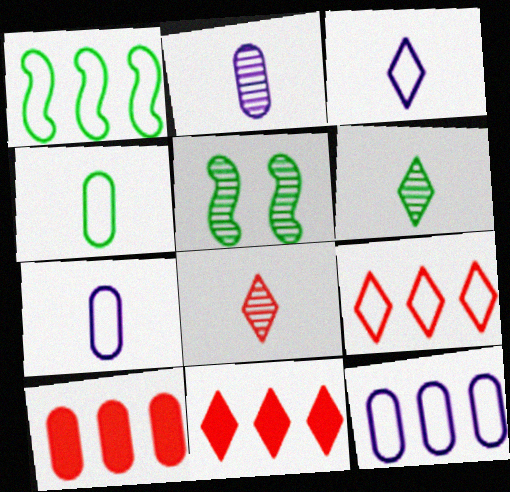[[1, 9, 12], 
[3, 5, 10], 
[5, 7, 11]]